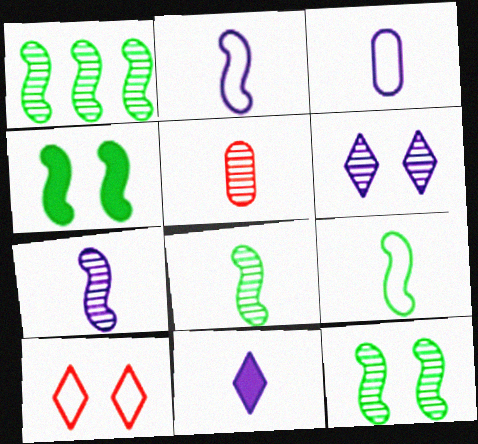[[1, 4, 9], 
[1, 5, 6], 
[1, 8, 12], 
[3, 7, 11], 
[5, 9, 11]]